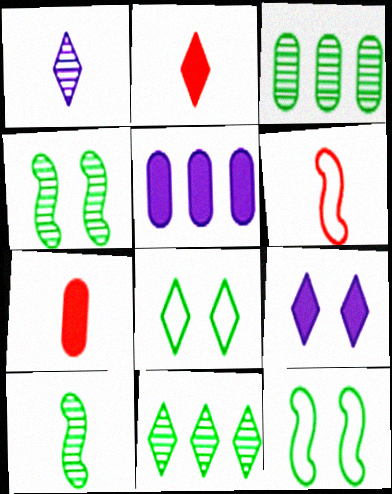[[3, 6, 9]]